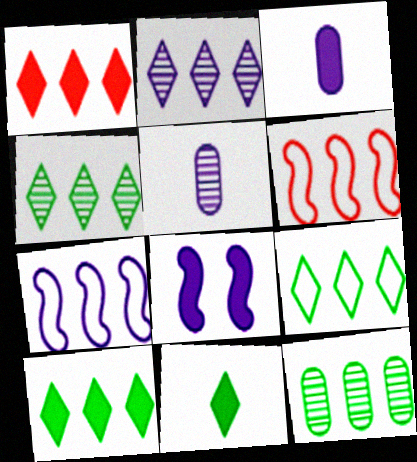[[1, 2, 9], 
[1, 7, 12], 
[4, 9, 10]]